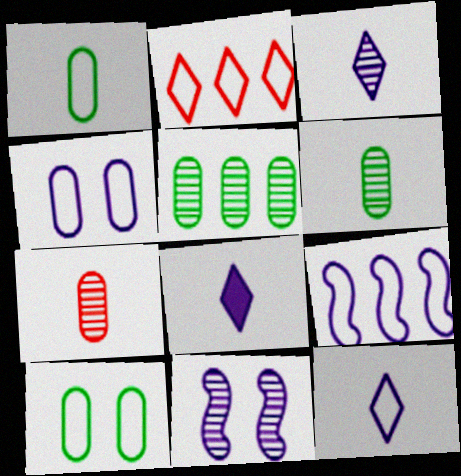[[3, 8, 12], 
[4, 9, 12]]